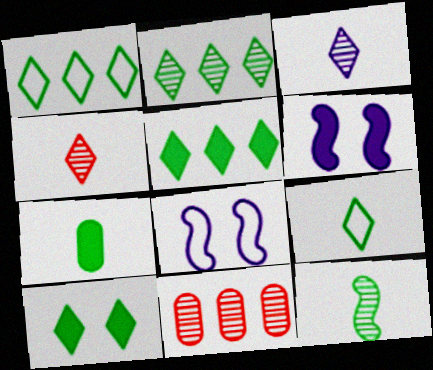[[1, 2, 5], 
[2, 9, 10], 
[6, 9, 11], 
[7, 9, 12]]